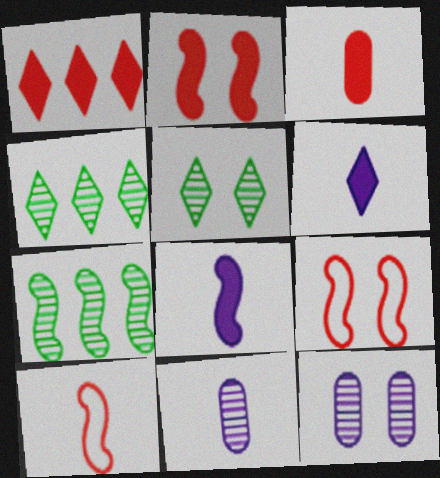[[1, 2, 3], 
[7, 8, 9]]